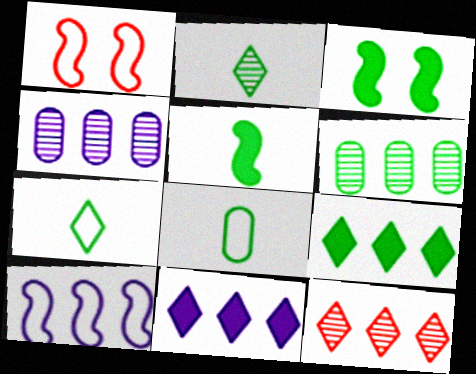[[2, 5, 8], 
[3, 6, 7], 
[4, 10, 11]]